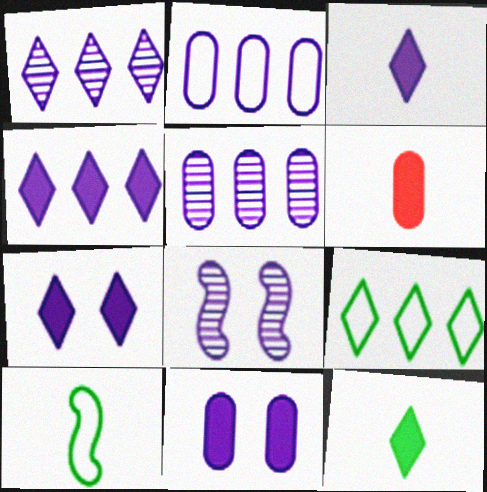[[2, 3, 8], 
[3, 4, 7], 
[6, 8, 9]]